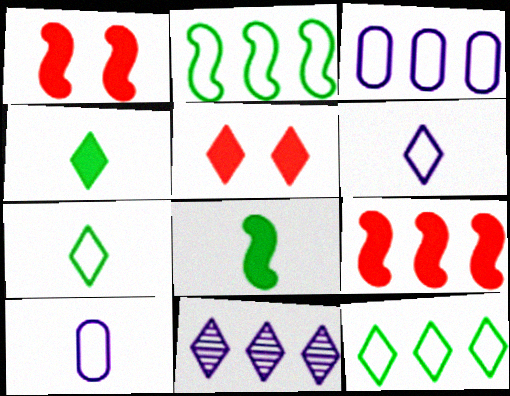[[5, 7, 11]]